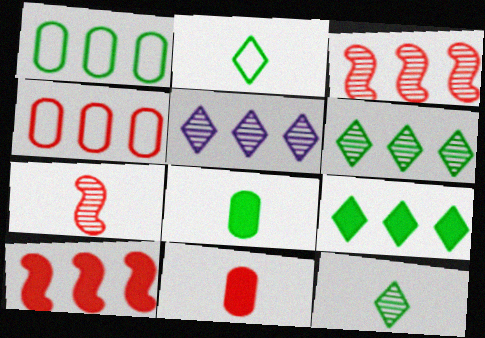[[1, 5, 10]]